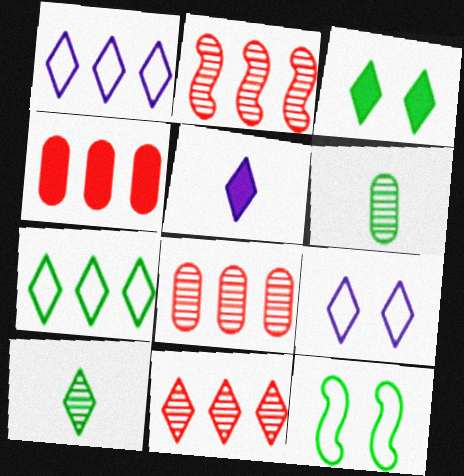[[2, 8, 11], 
[3, 7, 10], 
[5, 8, 12]]